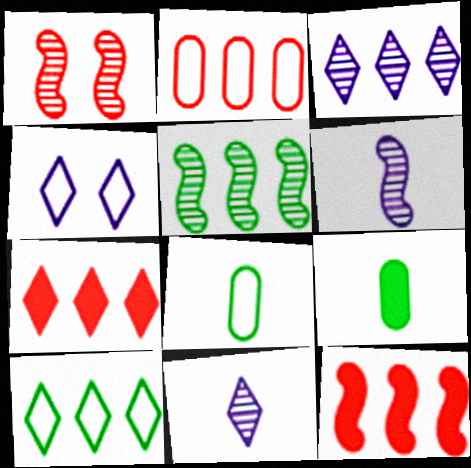[[1, 5, 6], 
[3, 7, 10]]